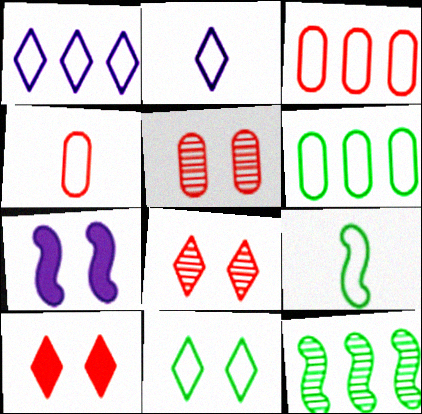[[2, 4, 9], 
[5, 7, 11], 
[6, 9, 11]]